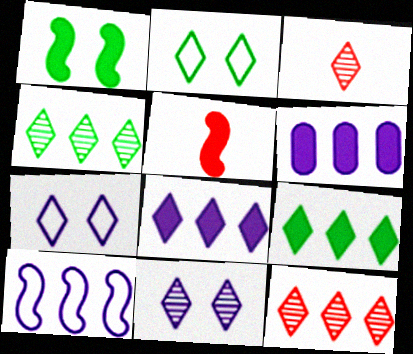[[2, 3, 8], 
[3, 4, 11], 
[3, 7, 9]]